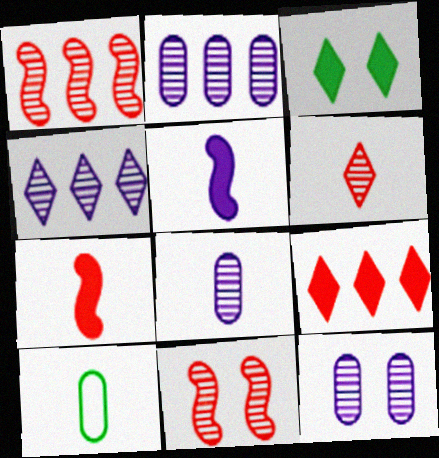[[2, 8, 12], 
[5, 6, 10]]